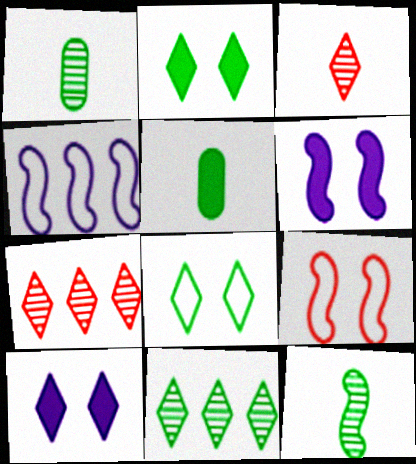[]